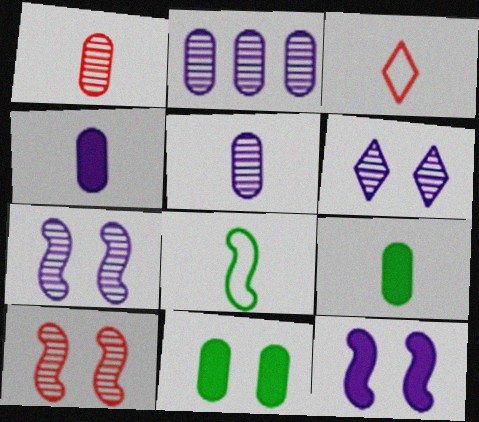[]